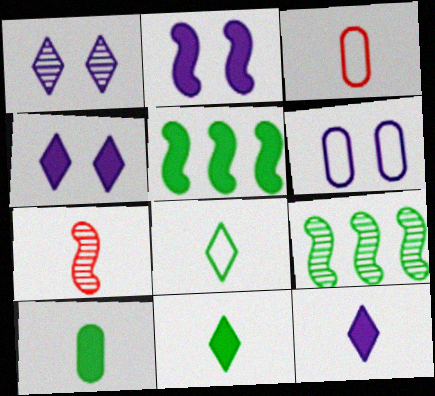[[1, 2, 6], 
[1, 3, 5], 
[3, 4, 9]]